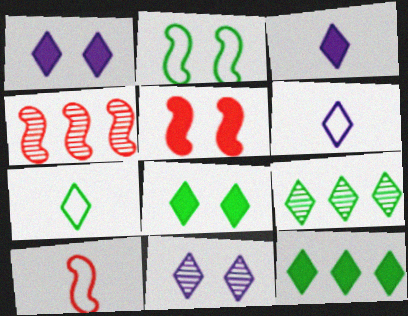[[4, 5, 10], 
[7, 8, 9]]